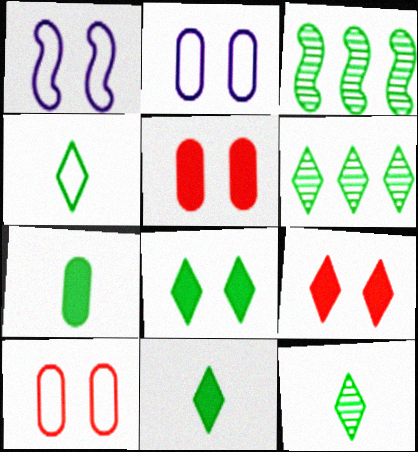[[4, 6, 8], 
[4, 11, 12]]